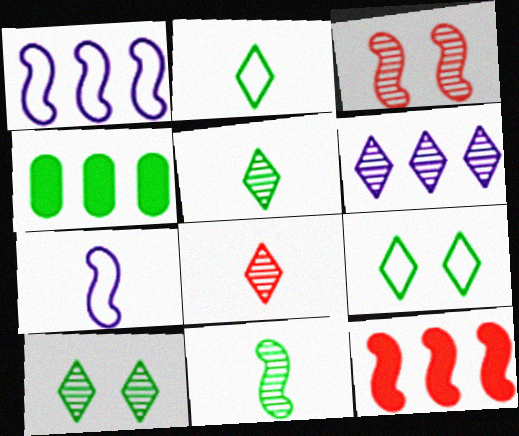[[4, 9, 11], 
[6, 8, 10]]